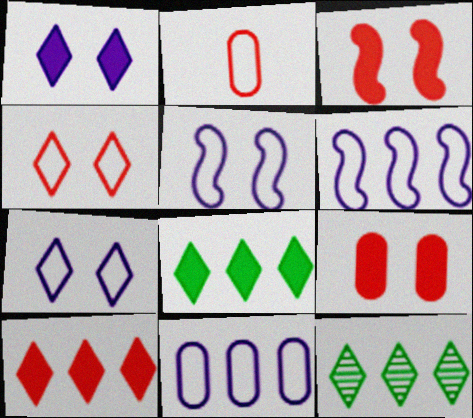[]